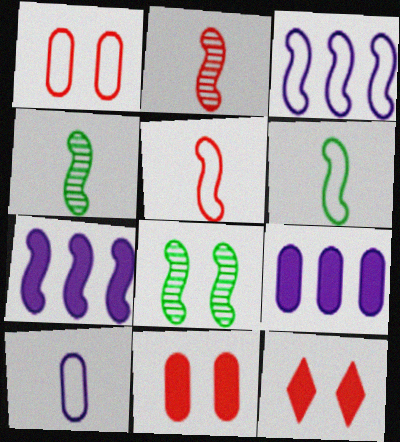[[5, 7, 8]]